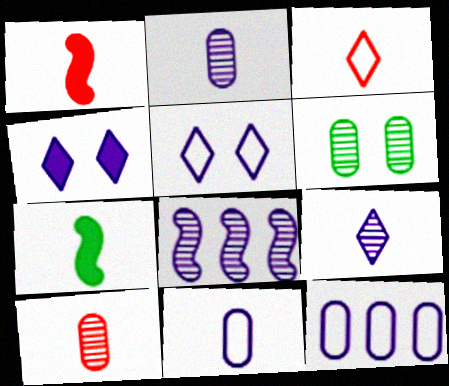[[1, 3, 10], 
[2, 3, 7], 
[4, 8, 11]]